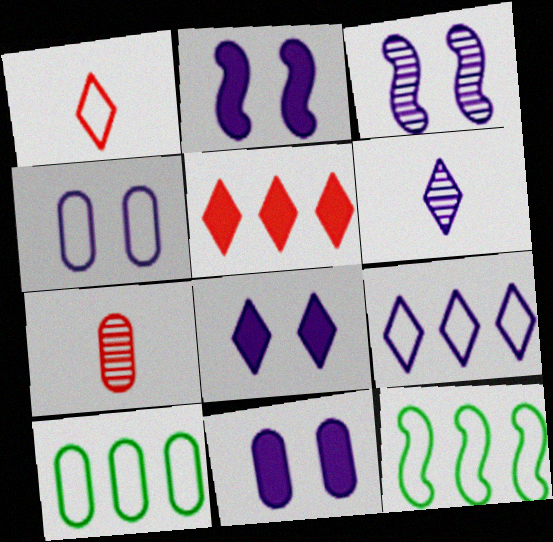[[1, 4, 12], 
[2, 8, 11], 
[3, 4, 8], 
[6, 8, 9], 
[7, 8, 12], 
[7, 10, 11]]